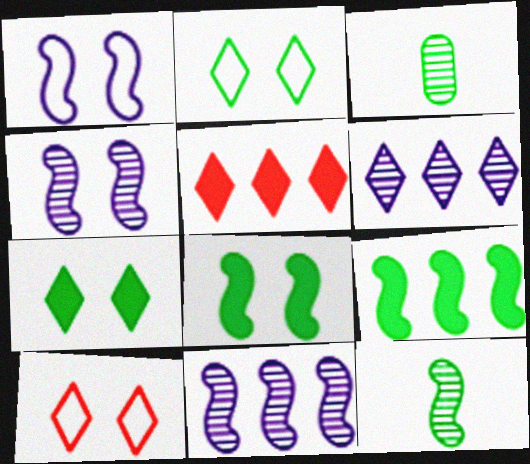[[1, 3, 5], 
[2, 3, 9]]